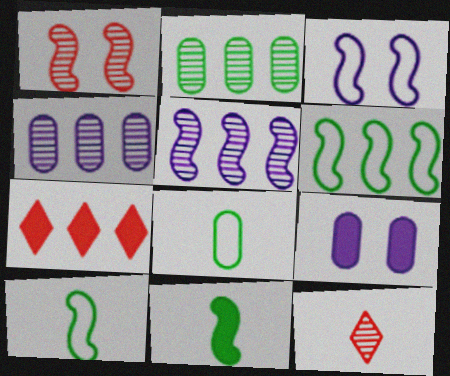[[4, 6, 7], 
[6, 9, 12], 
[7, 9, 11]]